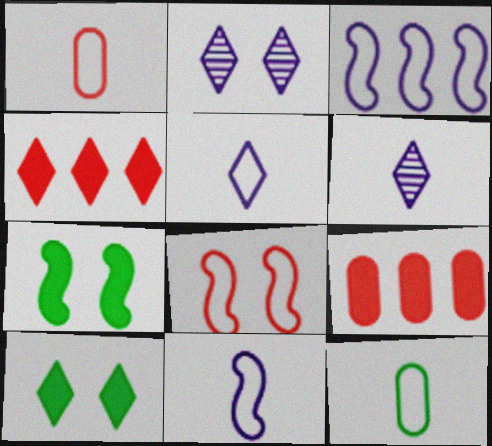[]